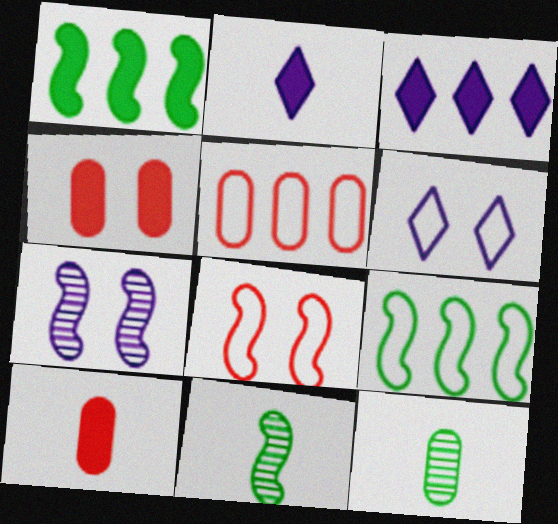[[1, 2, 4], 
[3, 8, 12]]